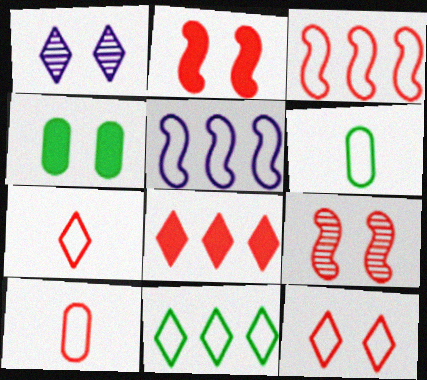[[3, 10, 12], 
[5, 6, 12], 
[8, 9, 10]]